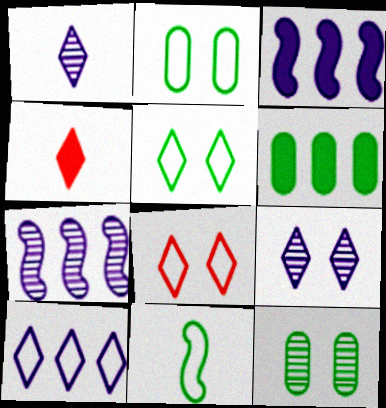[[2, 4, 7]]